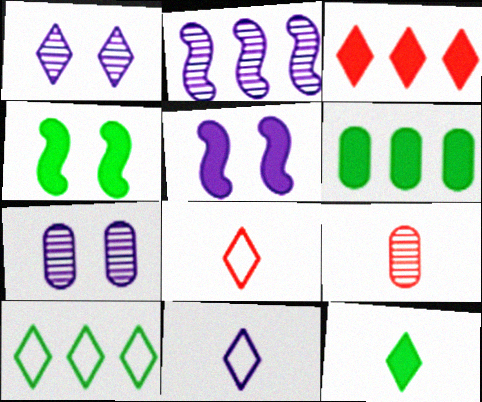[[4, 6, 12], 
[5, 9, 10]]